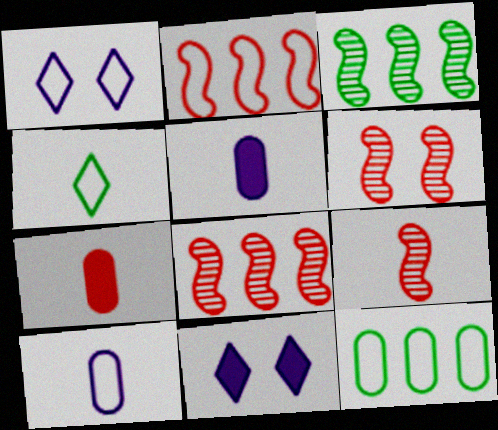[[1, 3, 7], 
[4, 5, 9], 
[6, 8, 9], 
[9, 11, 12]]